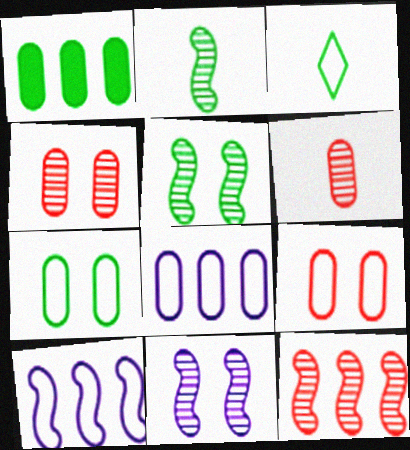[[1, 3, 5], 
[2, 11, 12], 
[3, 9, 10]]